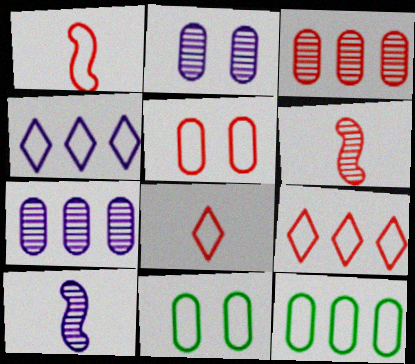[[1, 4, 11], 
[1, 5, 9]]